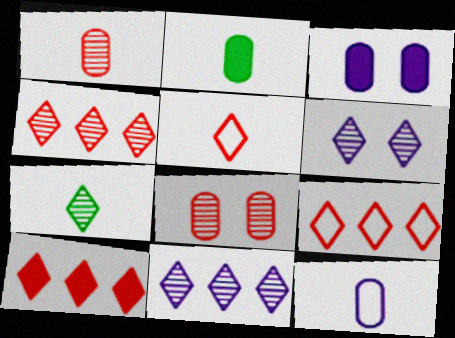[[1, 2, 12], 
[4, 6, 7], 
[4, 9, 10]]